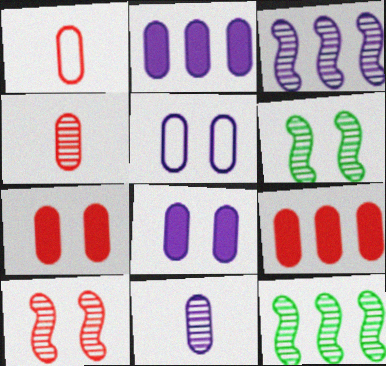[[2, 5, 11]]